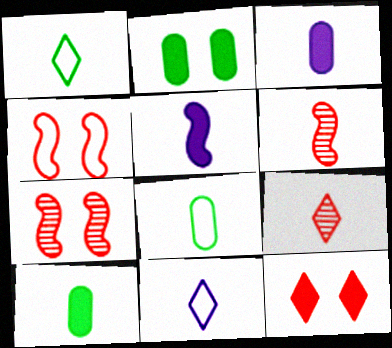[[1, 3, 6], 
[5, 8, 9], 
[6, 10, 11]]